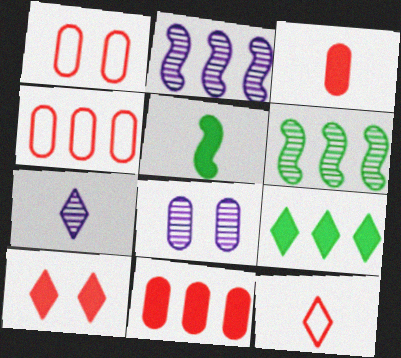[[2, 4, 9], 
[2, 7, 8]]